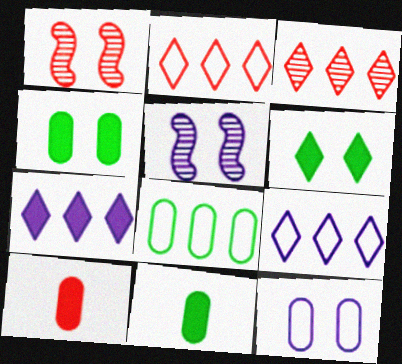[[1, 2, 10], 
[1, 6, 12], 
[1, 9, 11], 
[2, 5, 11]]